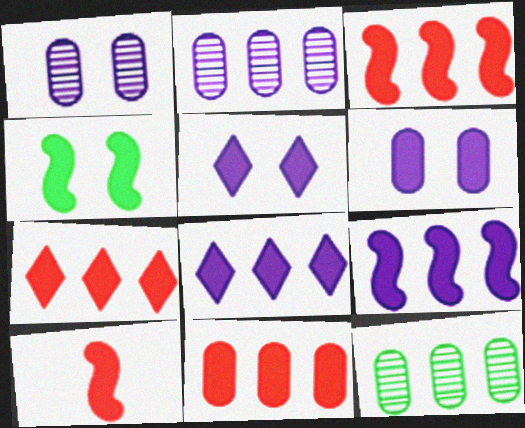[[3, 7, 11], 
[4, 9, 10]]